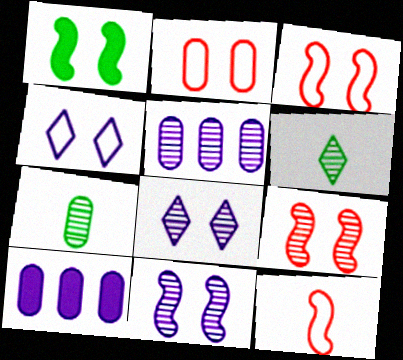[[1, 2, 8], 
[1, 3, 11], 
[2, 7, 10], 
[3, 6, 10], 
[5, 6, 9]]